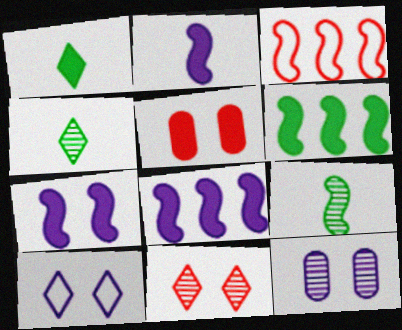[[1, 3, 12], 
[1, 5, 8], 
[2, 7, 8], 
[3, 7, 9], 
[7, 10, 12]]